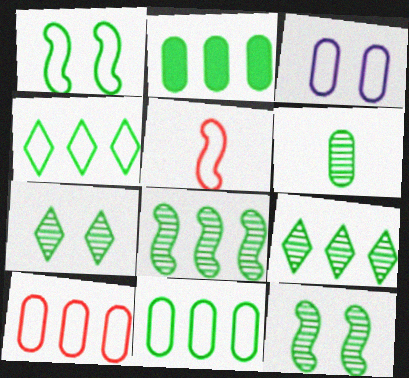[[2, 4, 8], 
[3, 4, 5], 
[6, 7, 8], 
[6, 9, 12]]